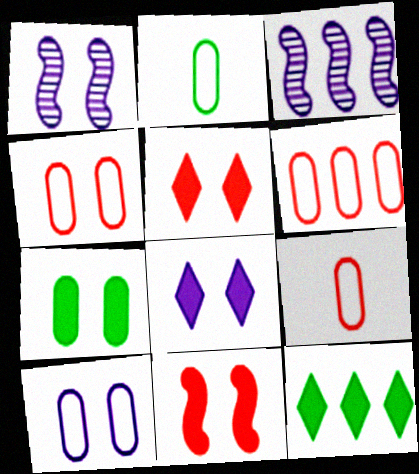[[1, 8, 10], 
[1, 9, 12], 
[2, 3, 5], 
[2, 6, 10], 
[3, 6, 12], 
[4, 6, 9], 
[7, 8, 11]]